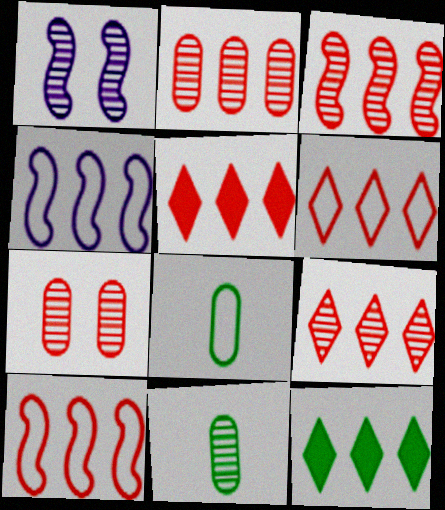[[1, 5, 8], 
[1, 9, 11], 
[2, 3, 9], 
[2, 4, 12], 
[2, 5, 10], 
[5, 6, 9]]